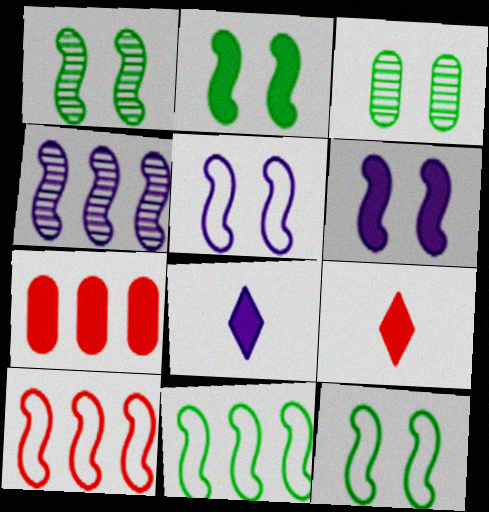[[1, 2, 12], 
[2, 7, 8], 
[3, 8, 10]]